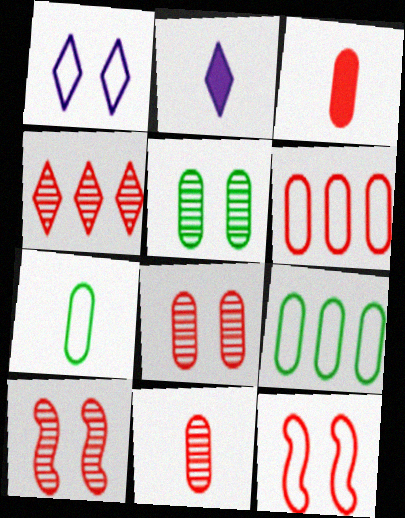[[2, 9, 10], 
[3, 4, 12], 
[3, 6, 8], 
[4, 10, 11]]